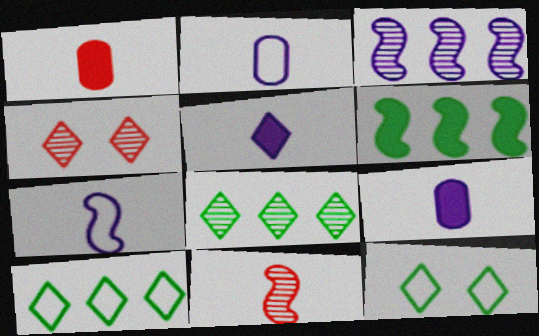[[1, 3, 12], 
[2, 4, 6], 
[4, 5, 10]]